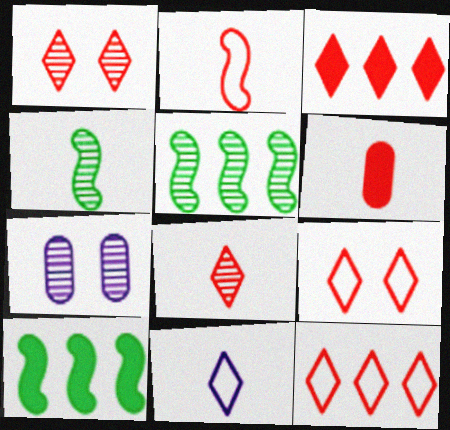[[2, 6, 8], 
[3, 8, 9], 
[4, 6, 11], 
[5, 7, 8]]